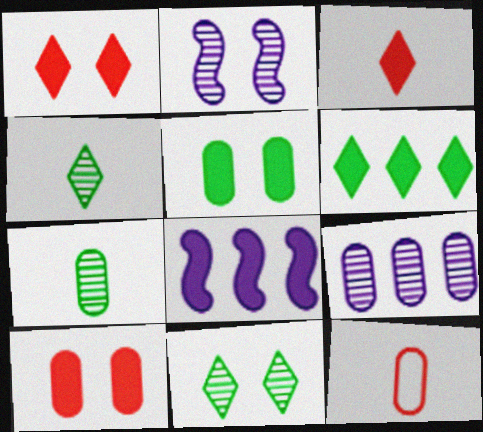[[2, 6, 12], 
[3, 5, 8], 
[5, 9, 12], 
[8, 11, 12]]